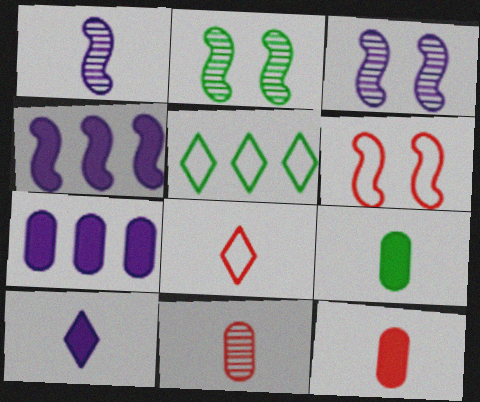[[1, 8, 9], 
[2, 5, 9], 
[2, 7, 8], 
[3, 5, 12]]